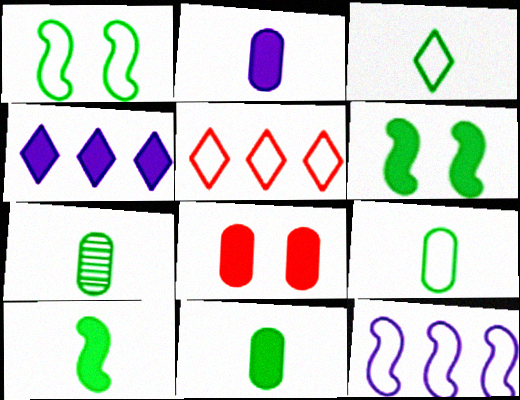[[3, 7, 10], 
[4, 8, 10], 
[7, 9, 11]]